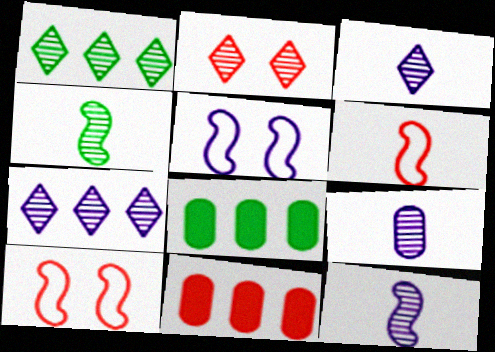[[1, 2, 3], 
[2, 6, 11], 
[3, 8, 10], 
[3, 9, 12]]